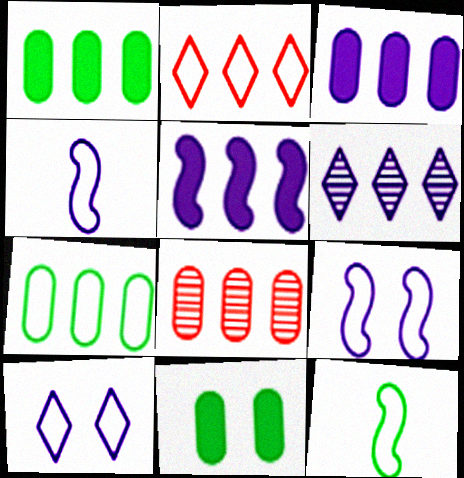[[3, 7, 8]]